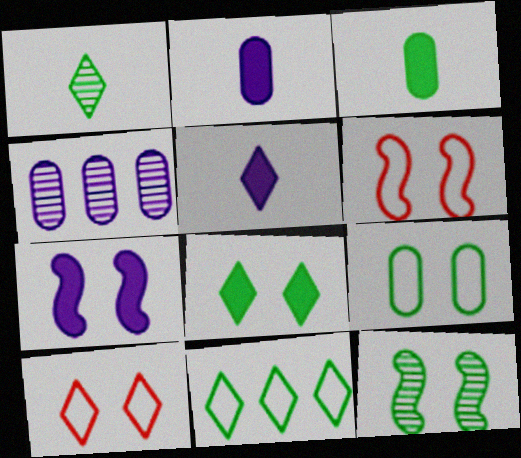[[1, 8, 11], 
[3, 11, 12], 
[6, 7, 12], 
[8, 9, 12]]